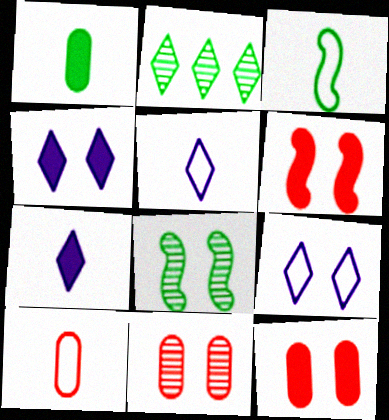[[3, 5, 10], 
[8, 9, 12]]